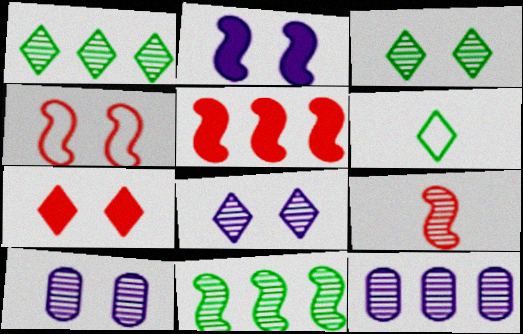[[1, 9, 10], 
[3, 9, 12], 
[4, 5, 9], 
[5, 6, 10]]